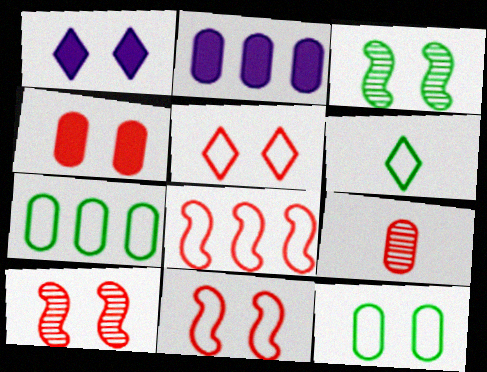[[1, 10, 12], 
[2, 6, 10], 
[2, 9, 12], 
[4, 5, 10]]